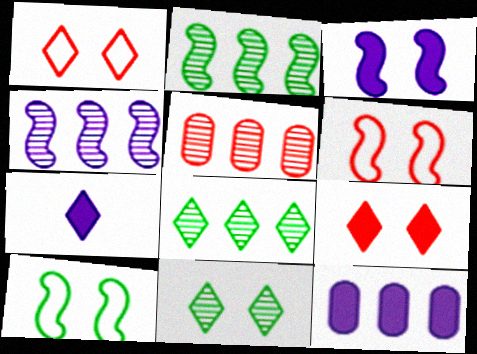[[1, 7, 8], 
[3, 7, 12], 
[4, 5, 8], 
[5, 7, 10]]